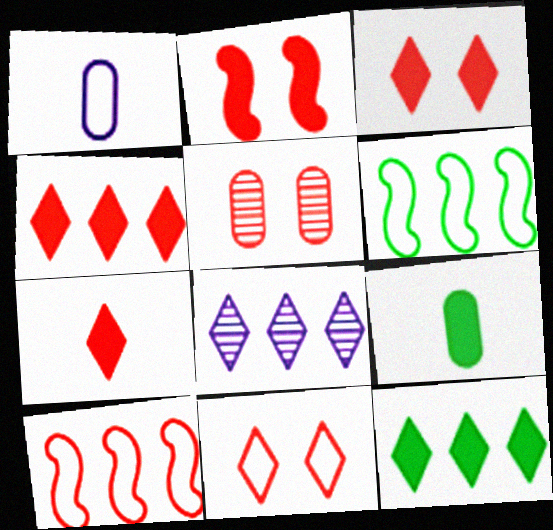[[1, 6, 11], 
[2, 5, 11], 
[3, 4, 7], 
[5, 7, 10]]